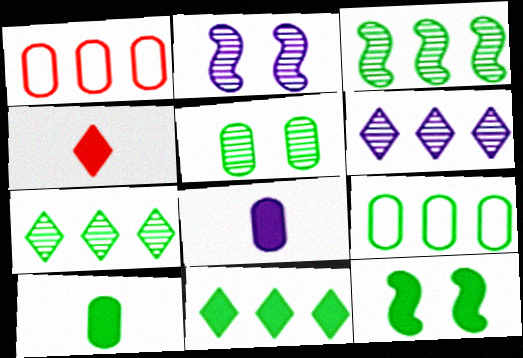[[1, 5, 8], 
[2, 4, 9], 
[3, 9, 11], 
[5, 9, 10], 
[10, 11, 12]]